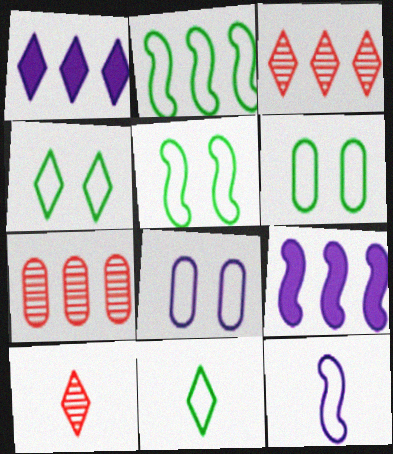[[1, 2, 7], 
[1, 4, 10], 
[2, 6, 11], 
[4, 5, 6], 
[6, 9, 10]]